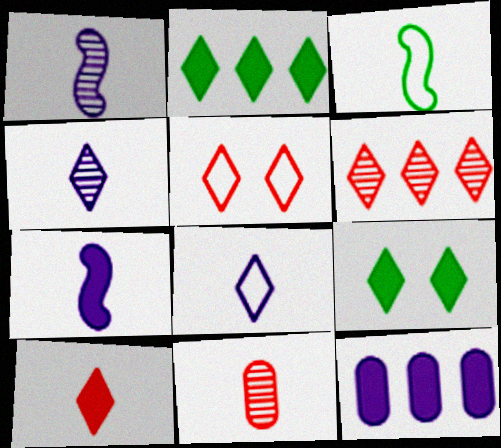[[2, 4, 5], 
[5, 6, 10], 
[6, 8, 9]]